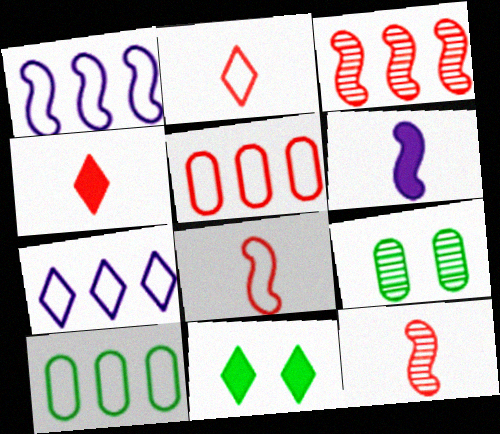[[1, 4, 9]]